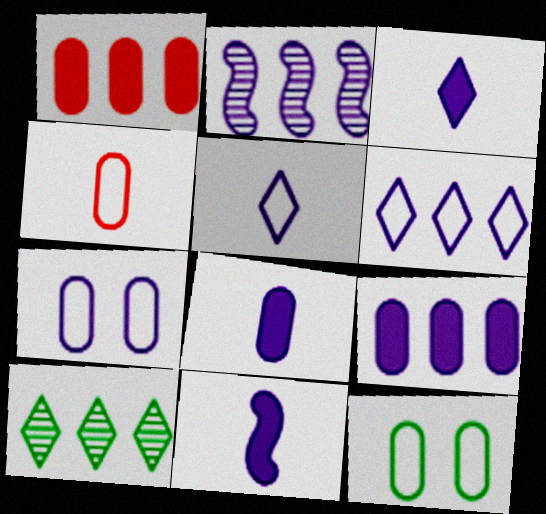[[2, 3, 7], 
[2, 6, 9], 
[3, 8, 11]]